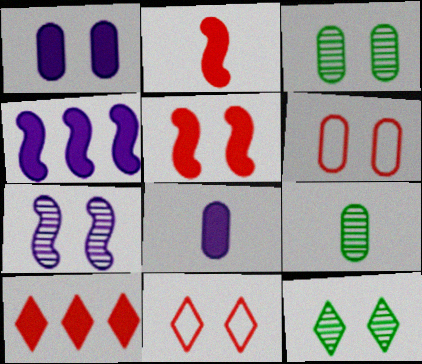[[1, 3, 6], 
[4, 9, 11]]